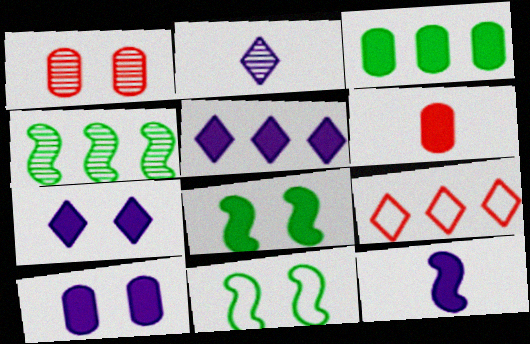[[1, 2, 4], 
[1, 7, 11], 
[3, 6, 10], 
[5, 6, 8], 
[5, 10, 12]]